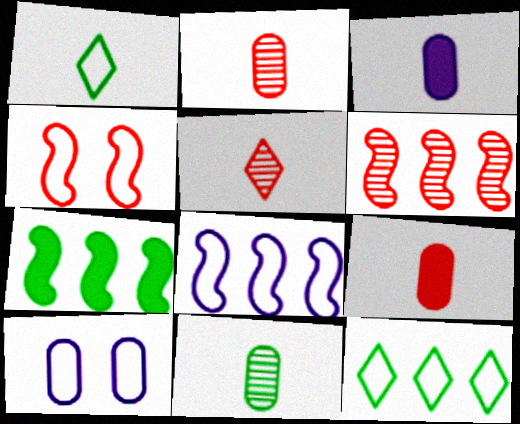[[5, 7, 10], 
[6, 7, 8]]